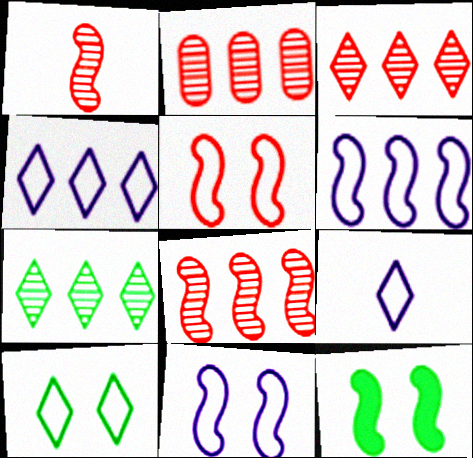[[1, 6, 12], 
[2, 3, 8], 
[2, 9, 12]]